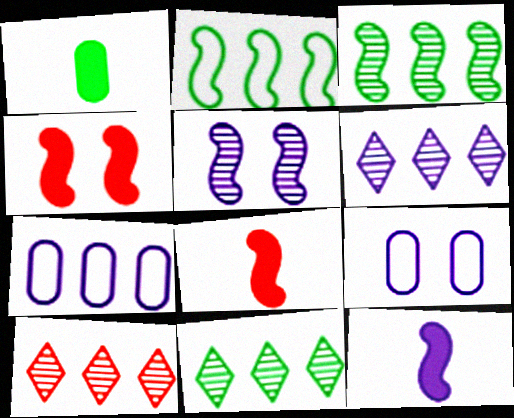[[2, 5, 8], 
[6, 9, 12], 
[6, 10, 11], 
[8, 9, 11]]